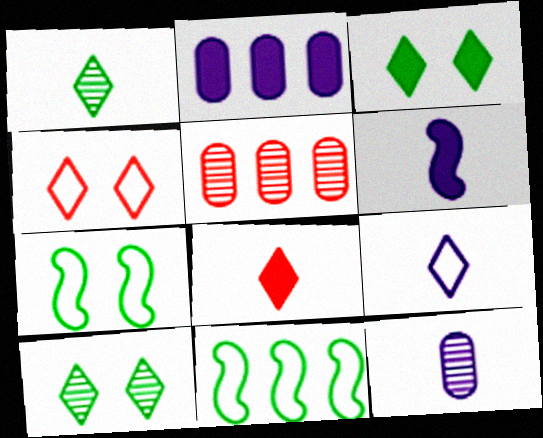[[1, 8, 9], 
[6, 9, 12]]